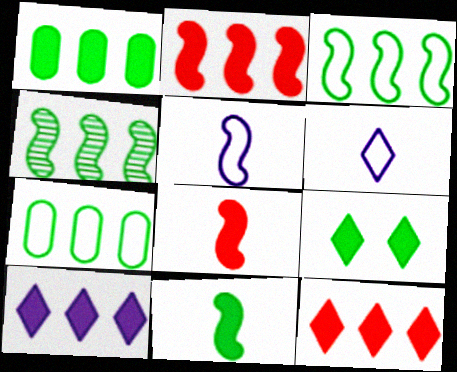[[1, 2, 10], 
[1, 9, 11]]